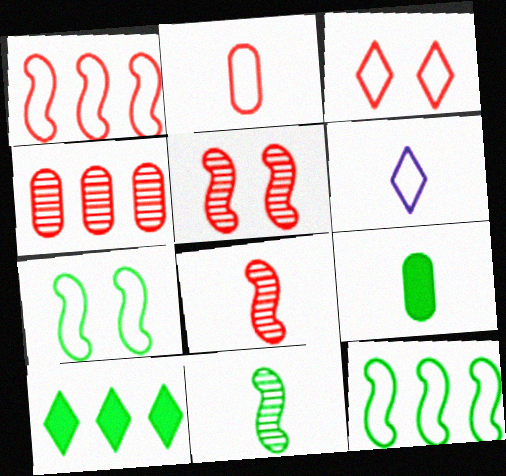[[1, 2, 3], 
[6, 8, 9]]